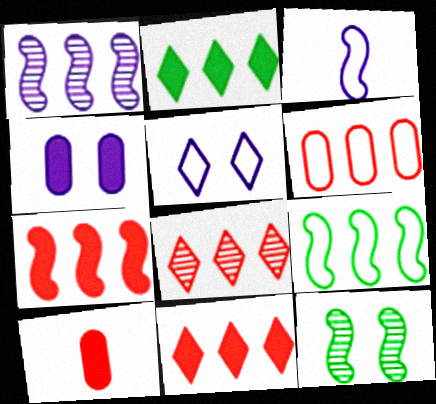[[1, 2, 6], 
[1, 7, 9], 
[3, 7, 12], 
[6, 7, 8]]